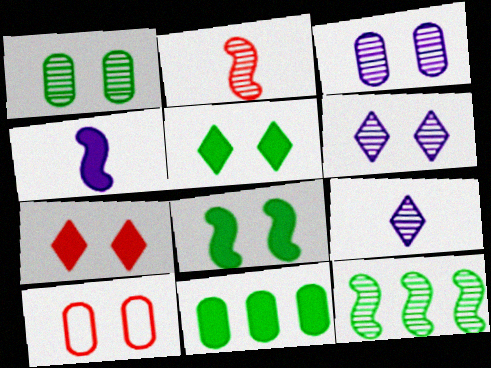[[4, 7, 11], 
[6, 8, 10]]